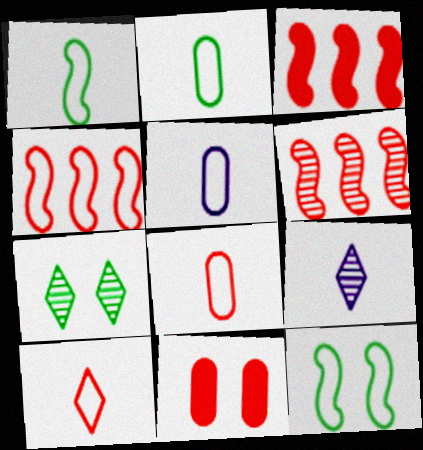[[1, 5, 10], 
[2, 5, 8], 
[3, 4, 6], 
[3, 5, 7], 
[6, 10, 11]]